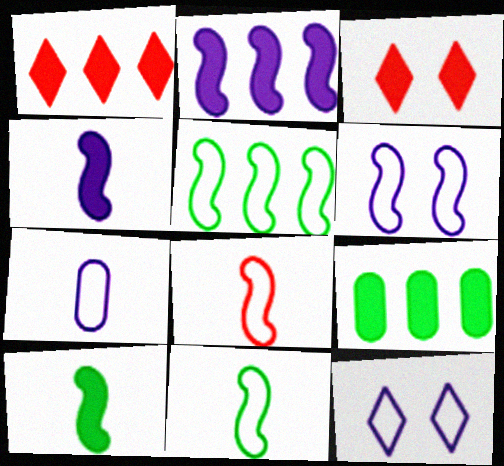[[1, 2, 9], 
[3, 4, 9], 
[5, 6, 8]]